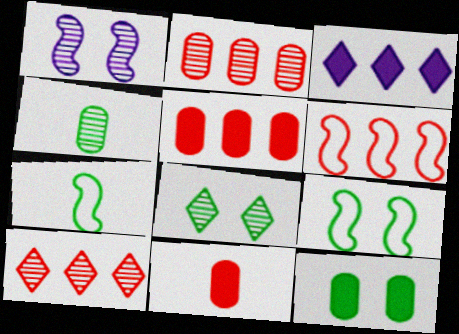[[1, 4, 10], 
[5, 6, 10], 
[8, 9, 12]]